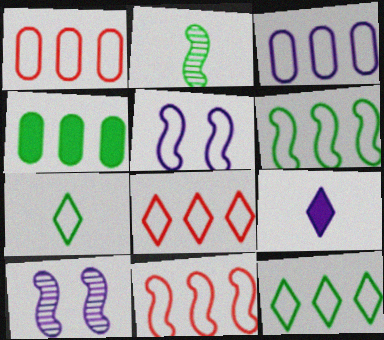[[1, 5, 7], 
[1, 8, 11], 
[3, 6, 8], 
[3, 9, 10], 
[3, 11, 12]]